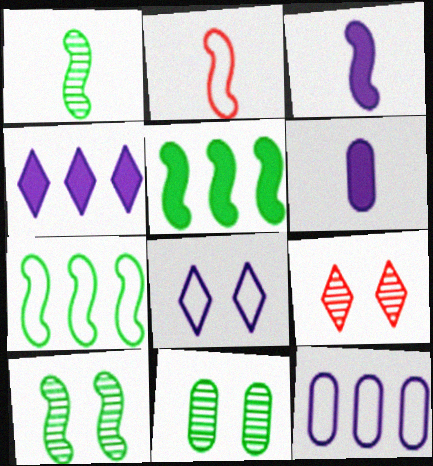[[1, 2, 3], 
[2, 4, 11], 
[6, 7, 9]]